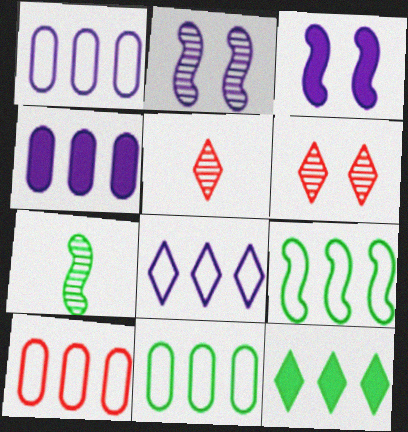[[1, 10, 11], 
[3, 5, 11], 
[8, 9, 10]]